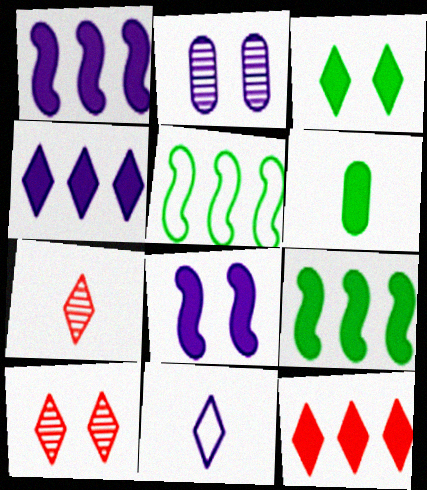[[1, 2, 11], 
[3, 6, 9], 
[6, 8, 12]]